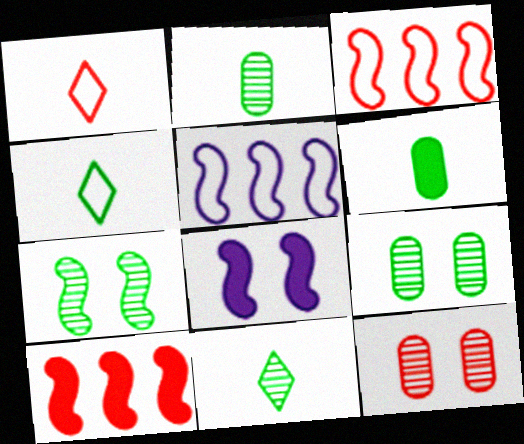[[1, 10, 12]]